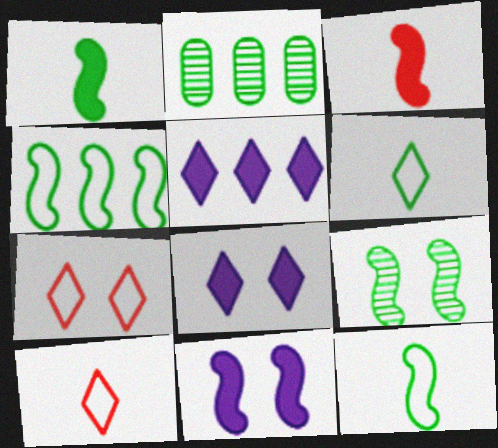[[1, 4, 9], 
[2, 10, 11]]